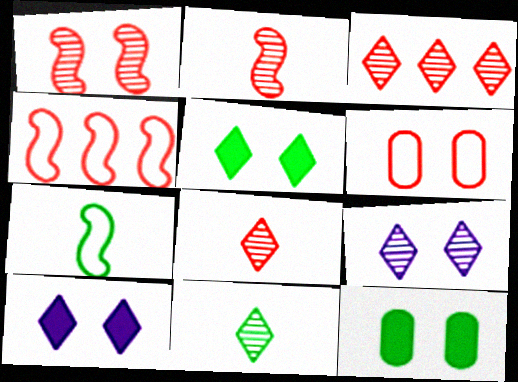[[3, 9, 11]]